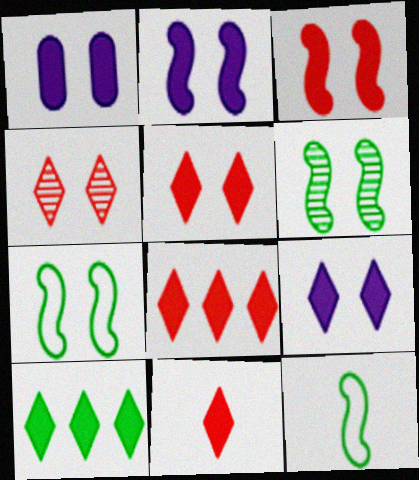[[1, 2, 9], 
[1, 4, 7], 
[5, 8, 11], 
[9, 10, 11]]